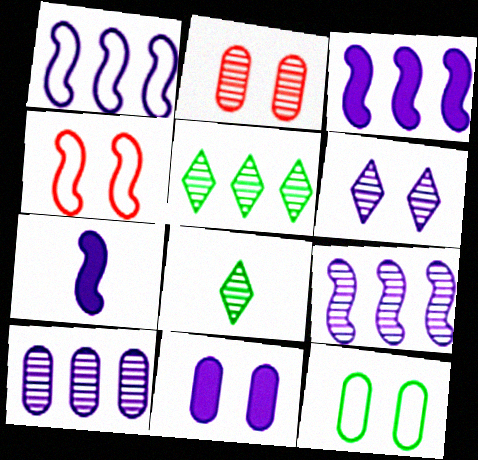[[1, 3, 9], 
[2, 8, 9], 
[2, 11, 12]]